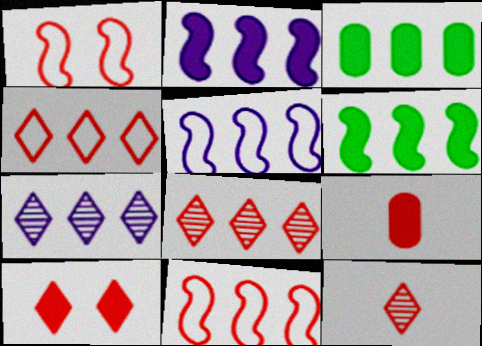[[1, 8, 9], 
[3, 5, 8], 
[3, 7, 11], 
[4, 10, 12]]